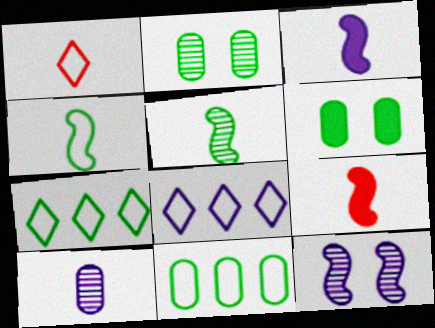[[2, 8, 9], 
[5, 6, 7]]